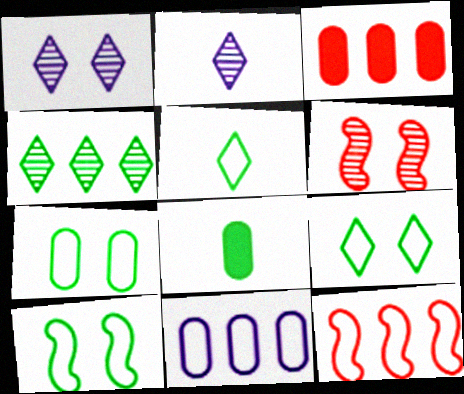[[1, 8, 12], 
[2, 3, 10], 
[4, 8, 10], 
[7, 9, 10]]